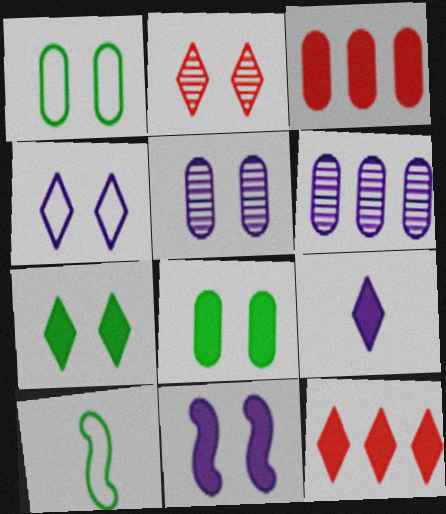[[1, 2, 11], 
[2, 4, 7], 
[4, 5, 11], 
[5, 10, 12], 
[7, 9, 12]]